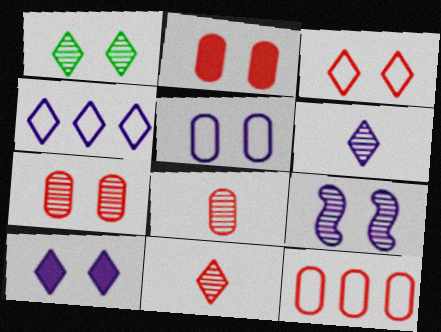[[1, 3, 10], 
[1, 7, 9], 
[2, 8, 12], 
[4, 6, 10], 
[5, 9, 10]]